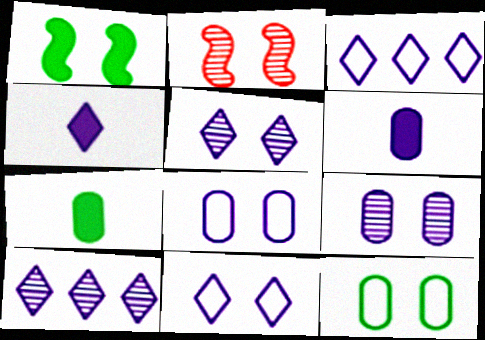[[2, 3, 7], 
[3, 4, 5], 
[4, 10, 11]]